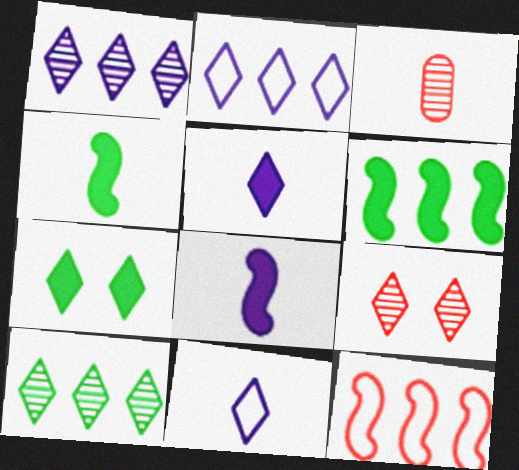[[3, 4, 11]]